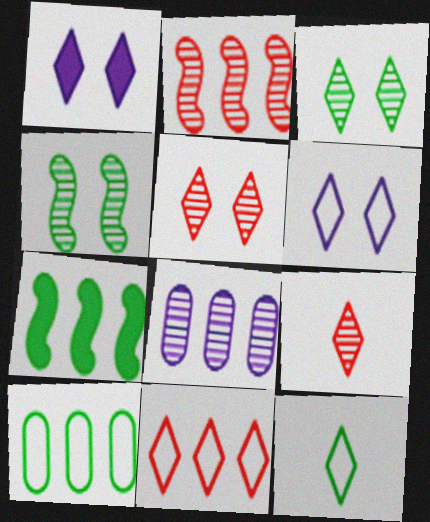[[4, 8, 9], 
[6, 11, 12], 
[7, 8, 11]]